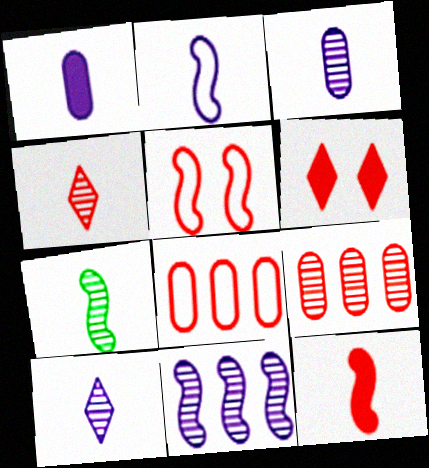[[1, 2, 10], 
[2, 7, 12], 
[3, 4, 7]]